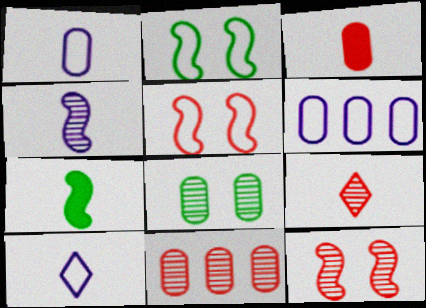[[1, 7, 9], 
[3, 6, 8], 
[9, 11, 12]]